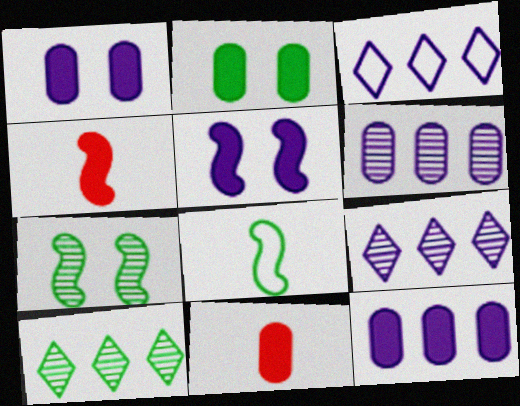[[2, 8, 10], 
[2, 11, 12], 
[3, 7, 11]]